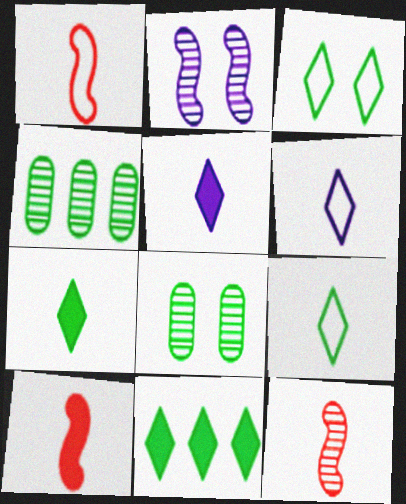[[1, 10, 12]]